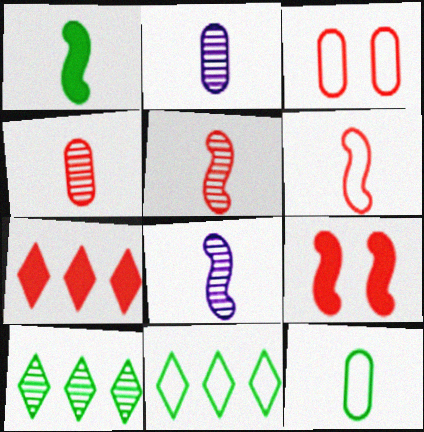[[1, 6, 8], 
[2, 9, 11], 
[3, 5, 7]]